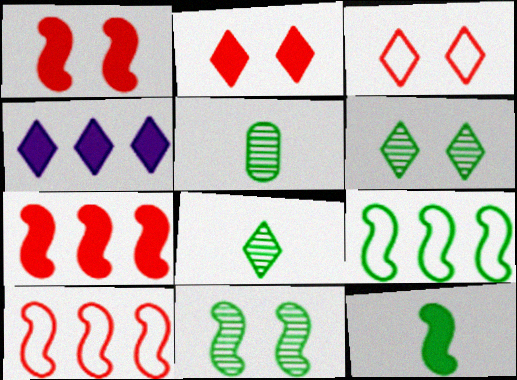[[3, 4, 8], 
[9, 11, 12]]